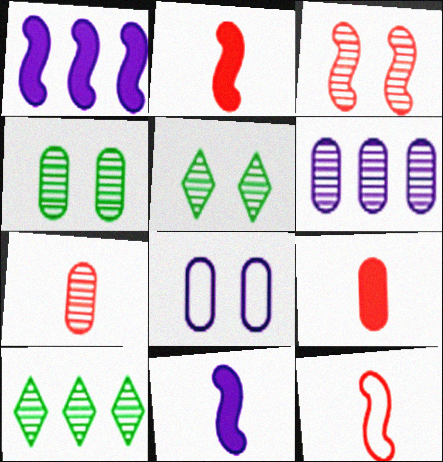[[2, 8, 10], 
[4, 6, 7]]